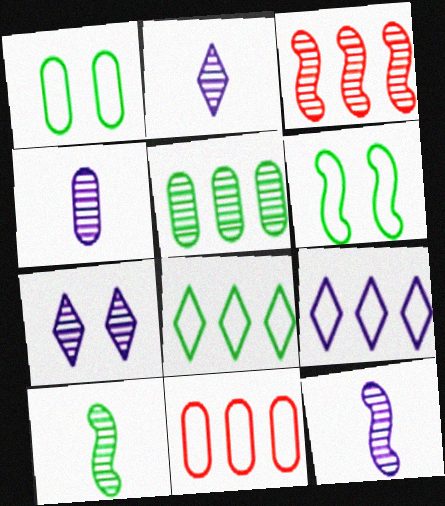[[2, 4, 12]]